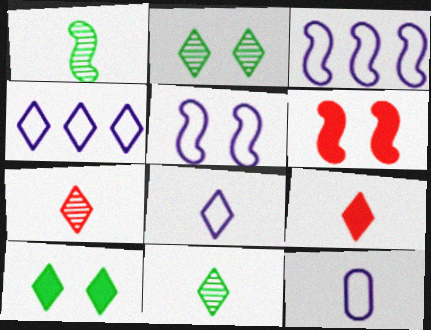[[1, 3, 6], 
[1, 9, 12], 
[2, 4, 9], 
[4, 5, 12], 
[4, 7, 10], 
[8, 9, 11]]